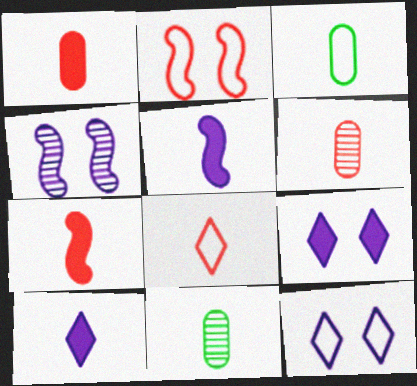[[5, 8, 11], 
[6, 7, 8]]